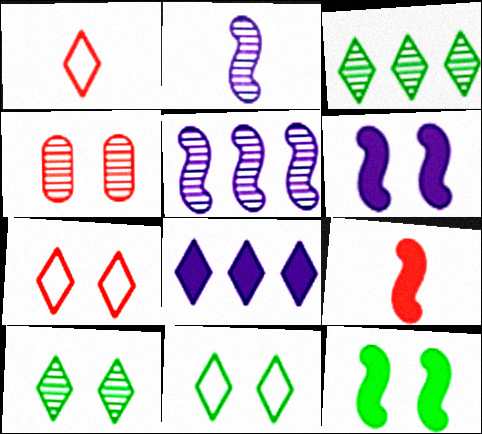[[1, 8, 10], 
[2, 3, 4], 
[4, 6, 11]]